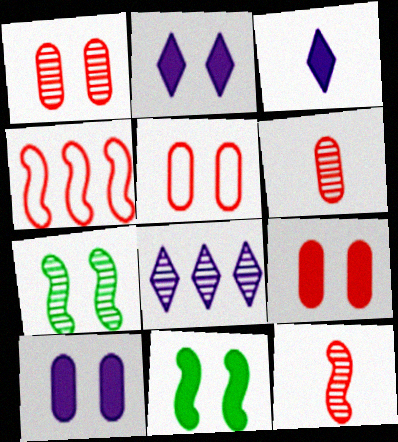[[1, 5, 9], 
[2, 5, 7], 
[2, 9, 11], 
[6, 7, 8]]